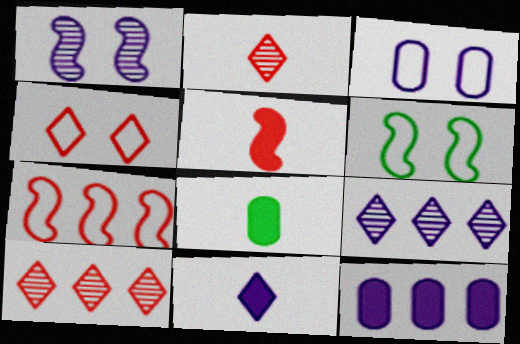[[2, 6, 12], 
[3, 4, 6], 
[5, 8, 11]]